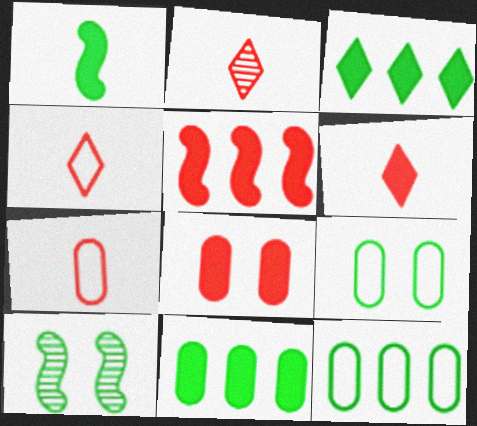[[2, 4, 6], 
[5, 6, 8]]